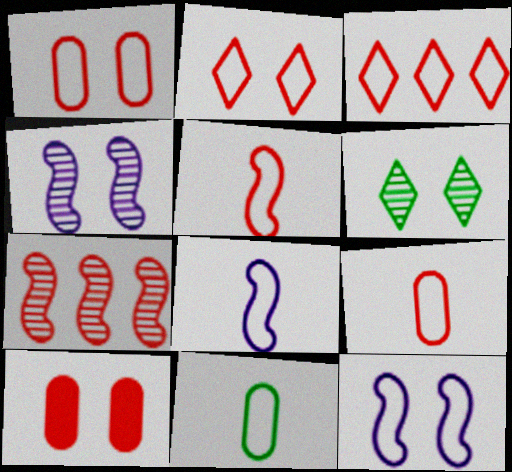[[1, 3, 5], 
[3, 11, 12], 
[6, 10, 12]]